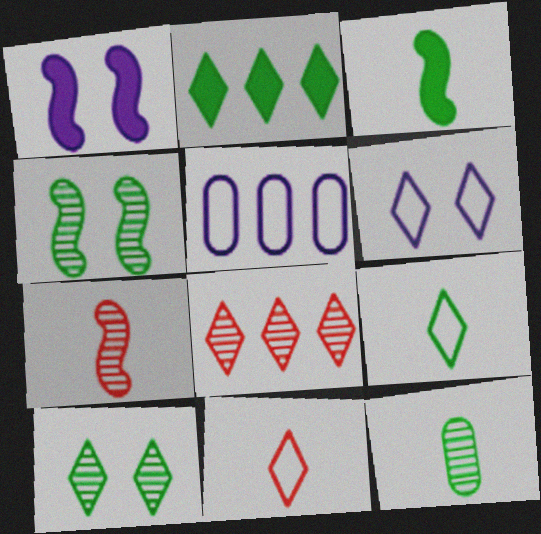[[2, 9, 10], 
[3, 9, 12]]